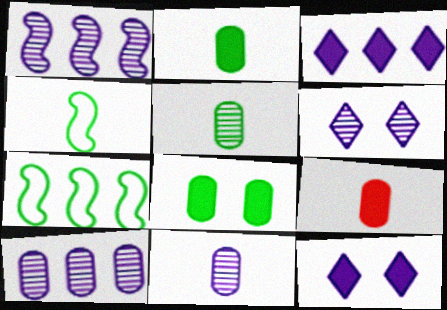[[1, 6, 11], 
[6, 7, 9]]